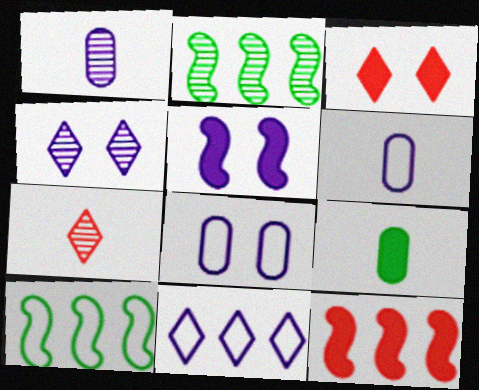[[1, 3, 10], 
[1, 5, 11], 
[2, 3, 6], 
[4, 5, 8]]